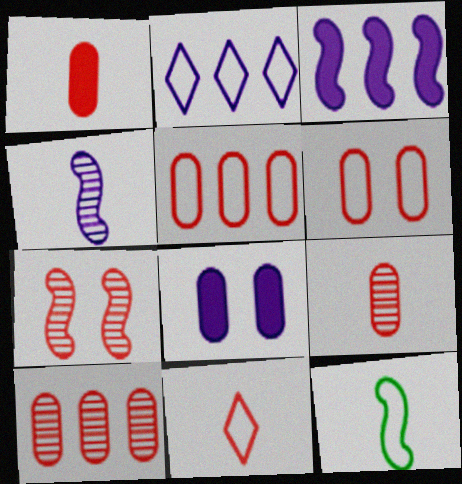[[1, 6, 10], 
[2, 4, 8], 
[2, 6, 12], 
[3, 7, 12]]